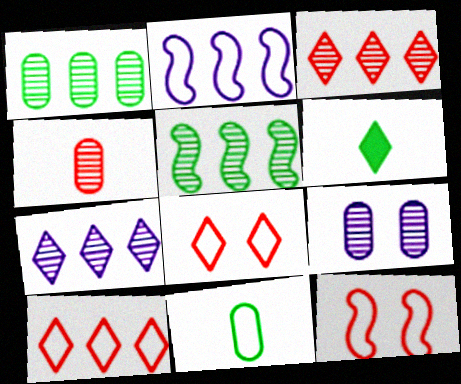[[1, 4, 9], 
[2, 8, 11], 
[6, 7, 8]]